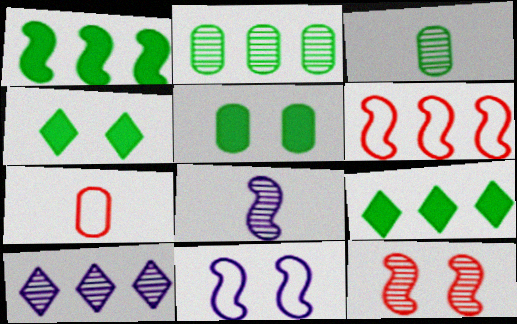[[3, 10, 12]]